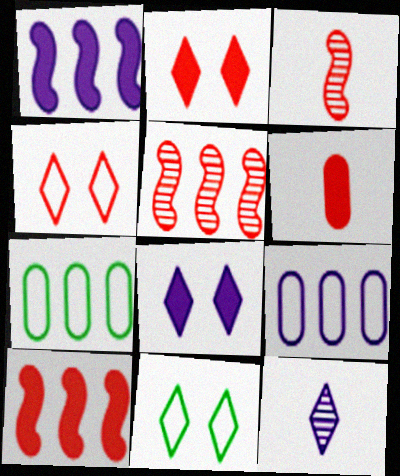[[2, 6, 10], 
[3, 7, 8], 
[4, 5, 6]]